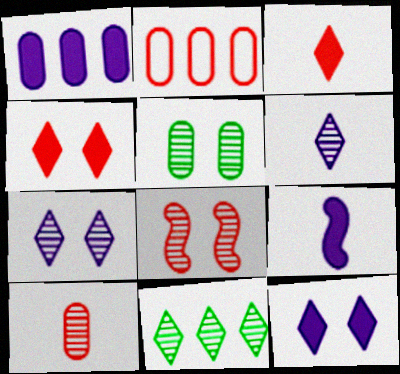[[1, 9, 12], 
[2, 3, 8], 
[5, 7, 8]]